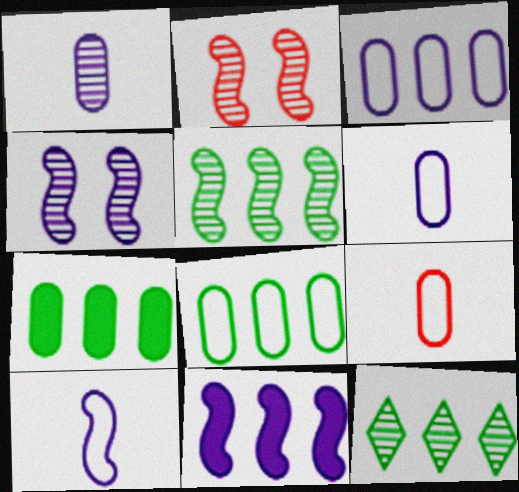[[1, 2, 12], 
[4, 10, 11]]